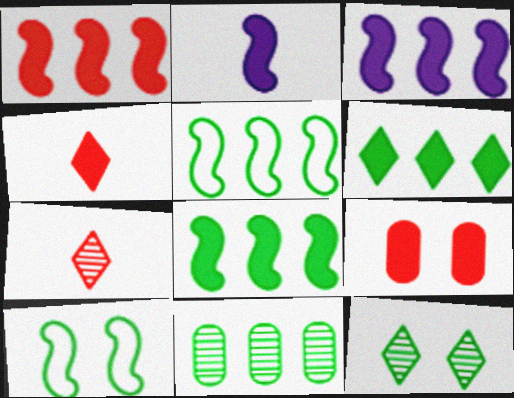[[1, 3, 8], 
[1, 4, 9], 
[2, 6, 9], 
[5, 6, 11]]